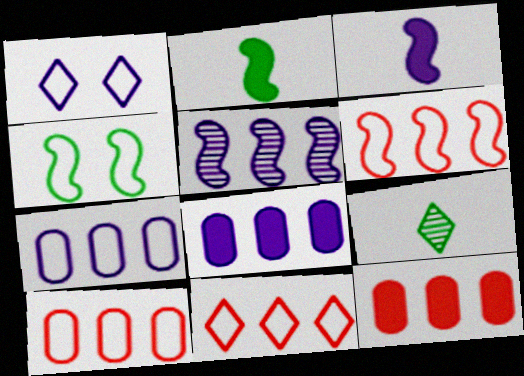[[6, 10, 11]]